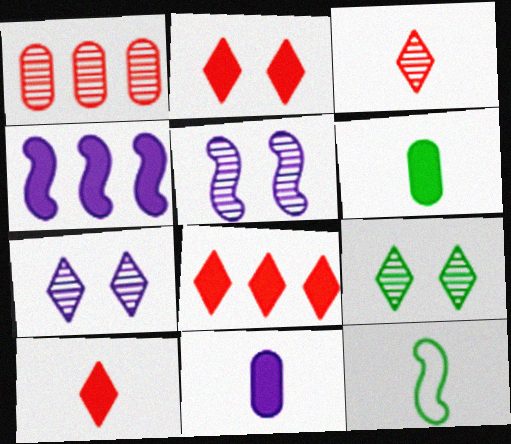[[2, 4, 6], 
[2, 8, 10], 
[3, 11, 12]]